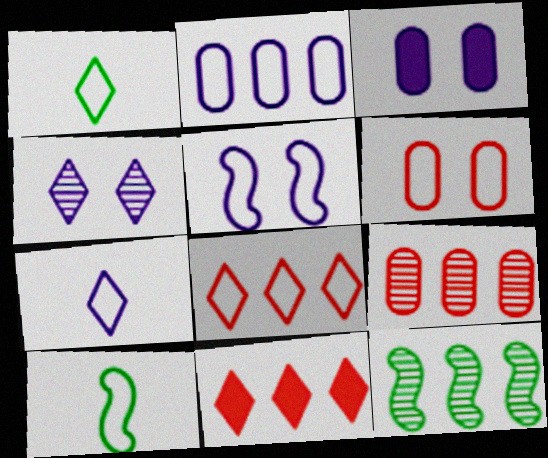[[1, 4, 11], 
[2, 5, 7], 
[2, 11, 12], 
[3, 4, 5]]